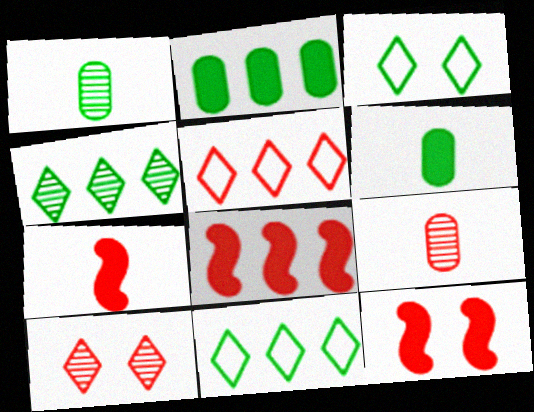[[5, 9, 12], 
[7, 8, 12]]